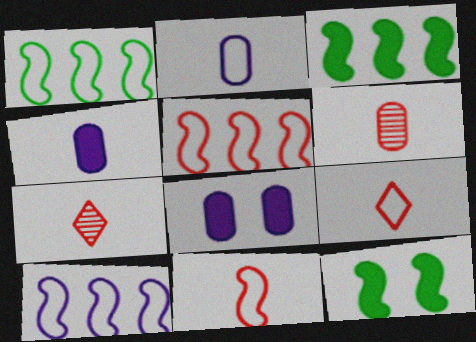[[1, 5, 10], 
[1, 7, 8]]